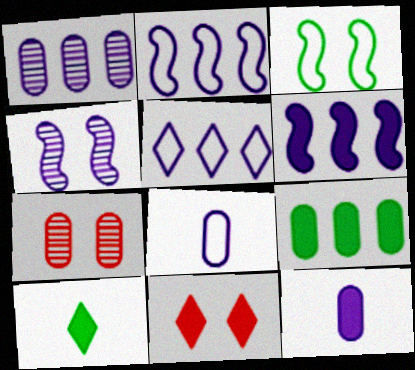[[1, 5, 6], 
[2, 7, 10], 
[4, 5, 12], 
[7, 8, 9]]